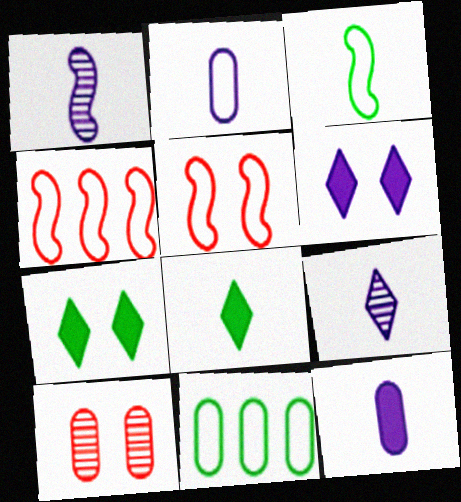[[10, 11, 12]]